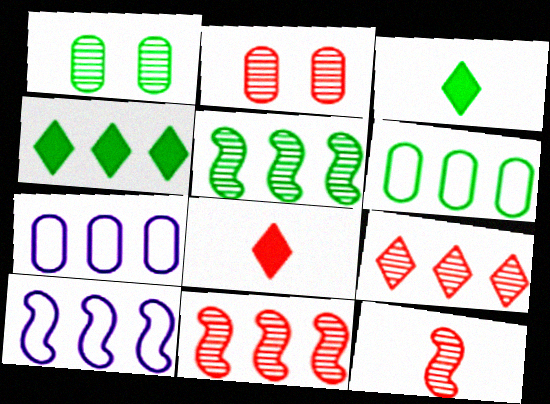[[1, 8, 10], 
[2, 3, 10], 
[2, 9, 12], 
[4, 5, 6], 
[4, 7, 11]]